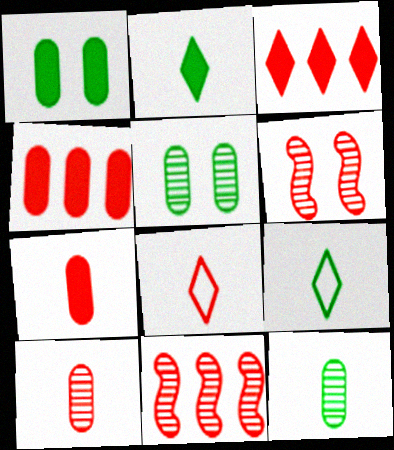[[4, 6, 8]]